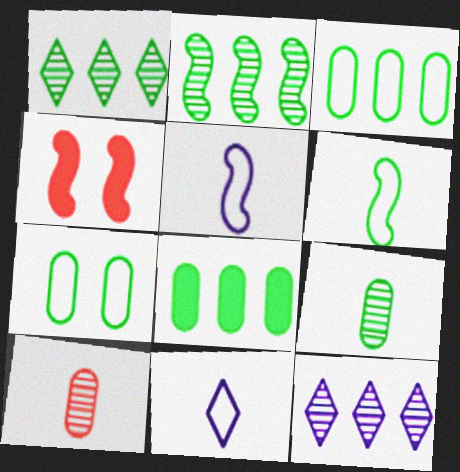[[2, 4, 5], 
[7, 8, 9]]